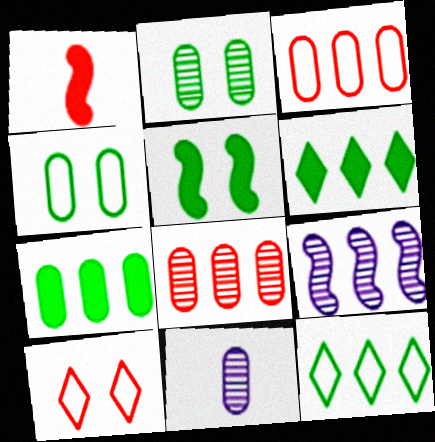[[1, 8, 10], 
[2, 8, 11], 
[3, 6, 9]]